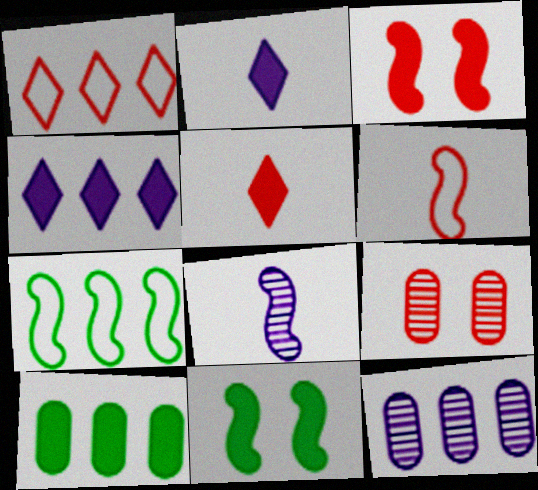[[2, 3, 10], 
[2, 7, 9], 
[3, 7, 8]]